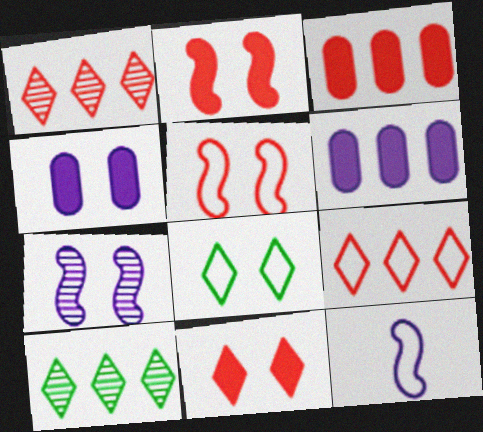[]